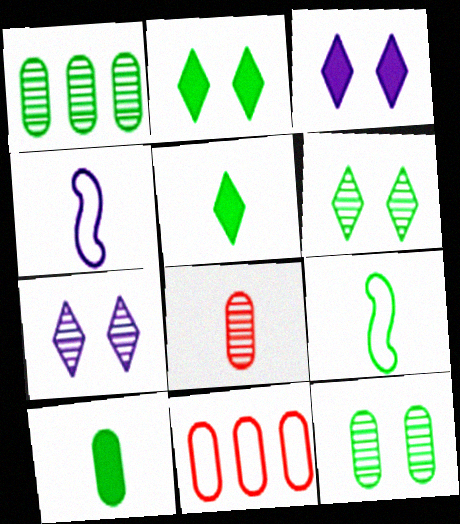[[1, 2, 9], 
[4, 5, 8]]